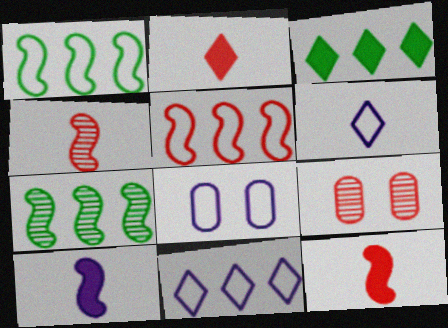[[2, 5, 9], 
[2, 7, 8], 
[3, 4, 8]]